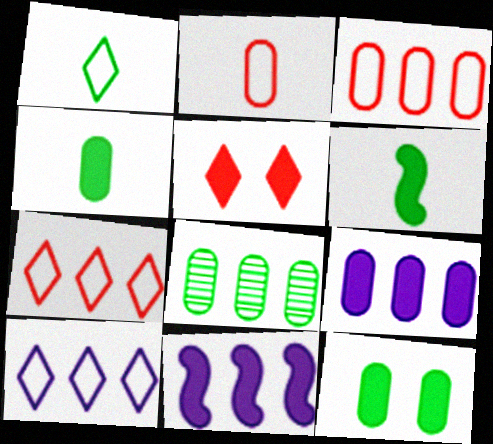[[3, 8, 9], 
[4, 5, 11], 
[5, 6, 9], 
[7, 8, 11]]